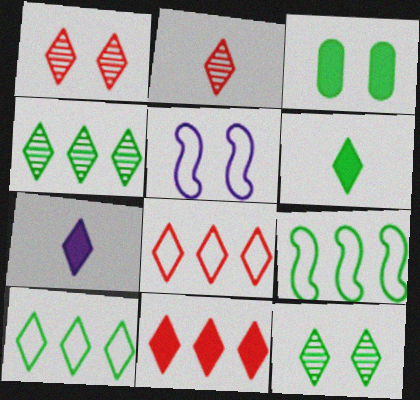[[1, 3, 5], 
[1, 7, 10], 
[6, 10, 12], 
[7, 8, 12]]